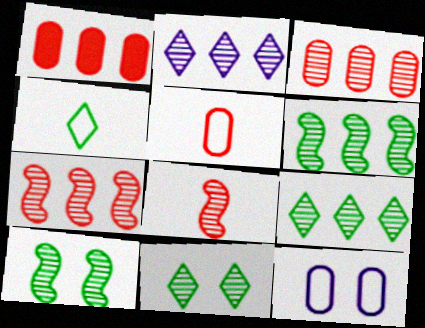[[2, 3, 6]]